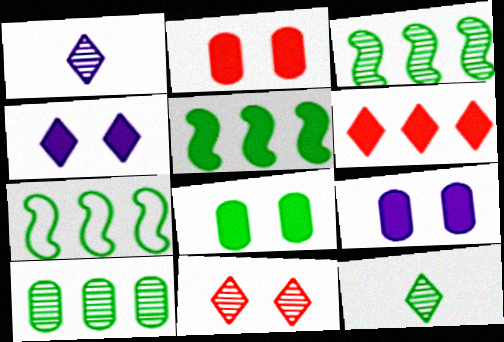[[1, 2, 7], 
[2, 8, 9], 
[3, 5, 7], 
[7, 8, 12]]